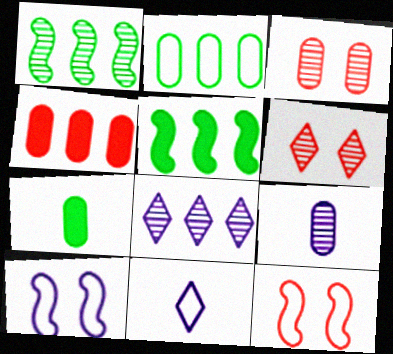[[1, 6, 9], 
[2, 11, 12], 
[3, 5, 11], 
[7, 8, 12]]